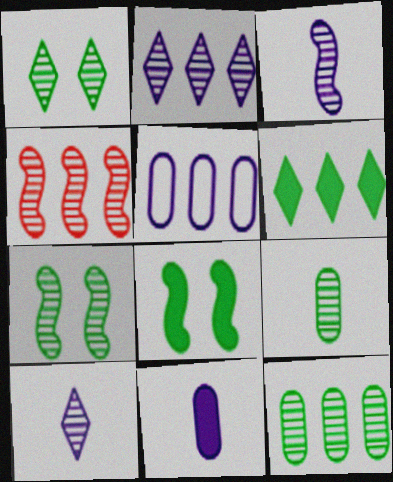[[2, 4, 12], 
[3, 4, 7], 
[4, 5, 6]]